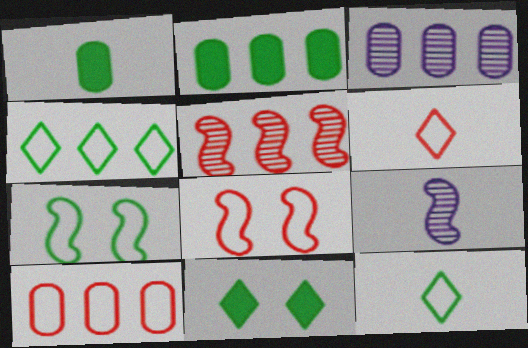[[1, 6, 9], 
[2, 3, 10], 
[6, 8, 10], 
[9, 10, 11]]